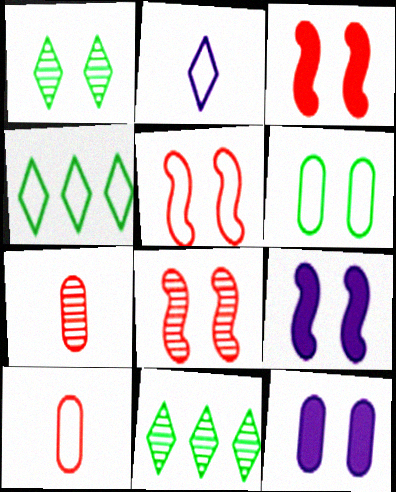[[1, 5, 12], 
[3, 5, 8], 
[4, 7, 9], 
[9, 10, 11]]